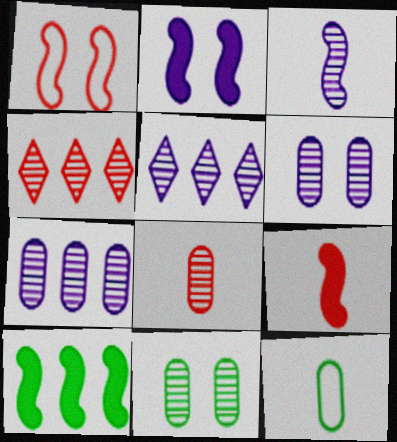[[1, 3, 10], 
[2, 4, 12], 
[2, 9, 10], 
[3, 4, 11], 
[3, 5, 6], 
[7, 8, 11]]